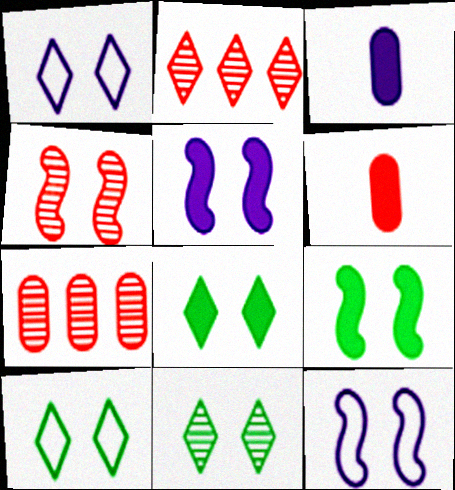[[4, 9, 12], 
[8, 10, 11]]